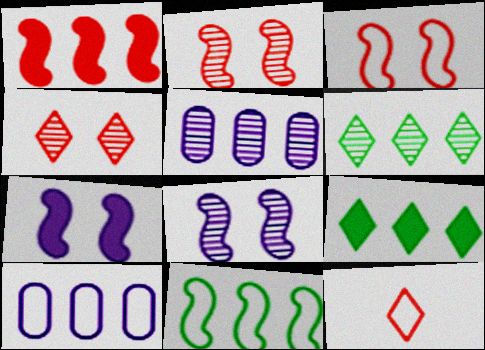[[1, 6, 10]]